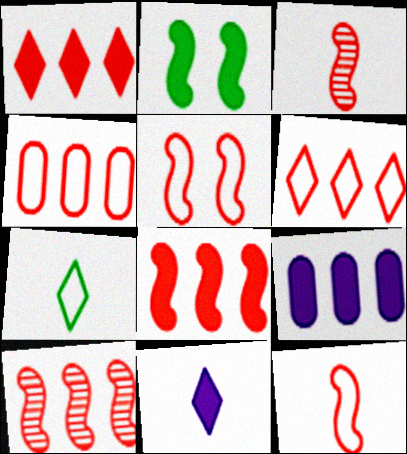[[1, 4, 10], 
[3, 5, 8]]